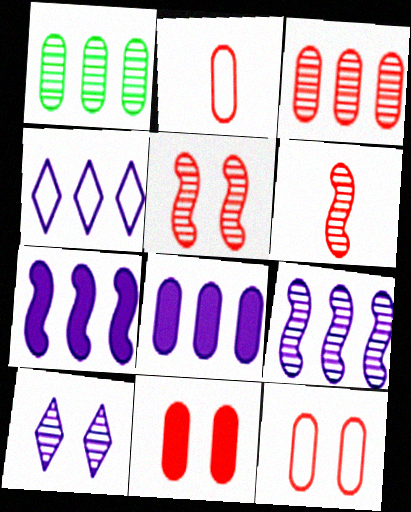[[1, 6, 10], 
[2, 3, 11], 
[4, 8, 9]]